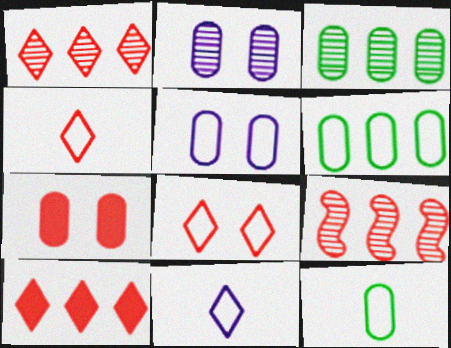[[4, 7, 9]]